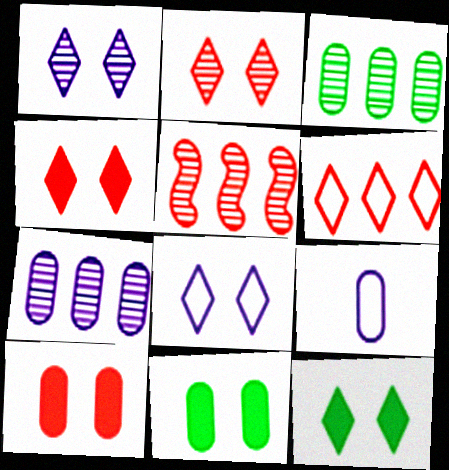[[2, 8, 12], 
[3, 9, 10], 
[5, 9, 12]]